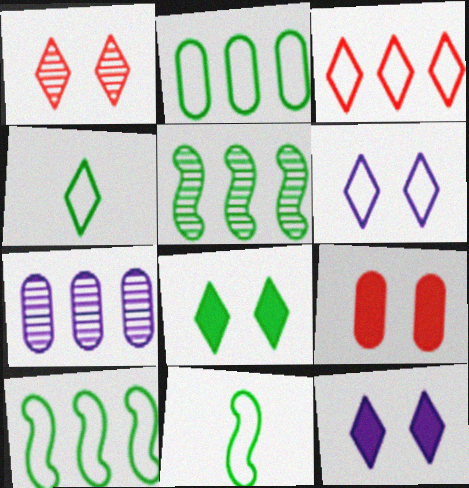[[1, 6, 8], 
[3, 4, 6]]